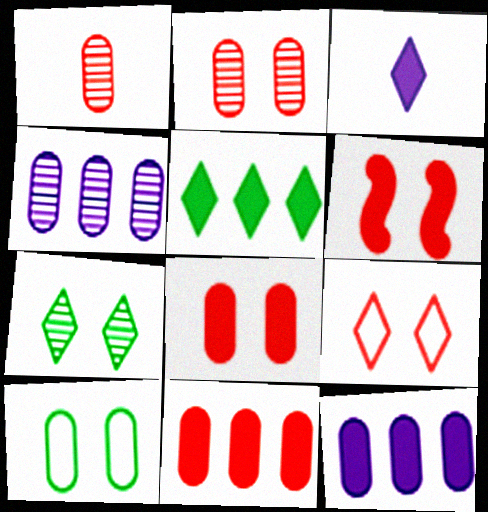[[1, 10, 12], 
[2, 6, 9]]